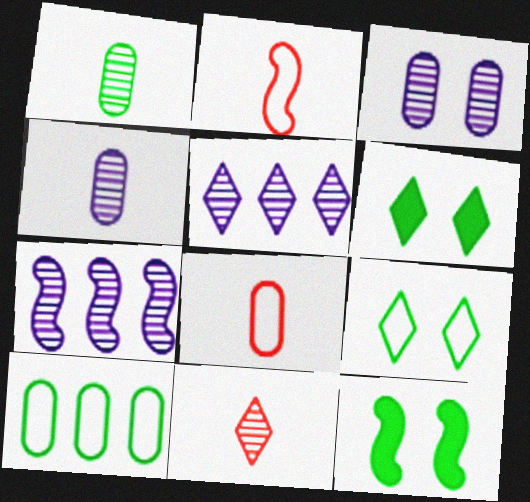[[2, 7, 12], 
[5, 8, 12], 
[6, 7, 8]]